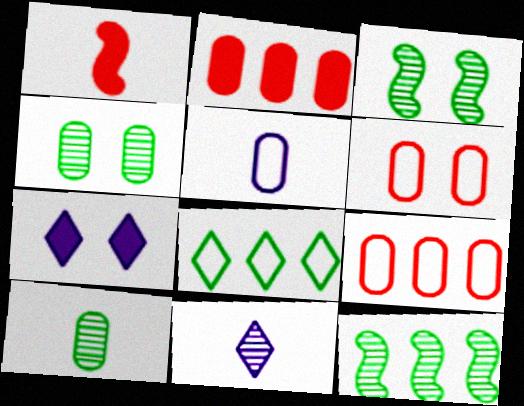[[2, 4, 5], 
[3, 6, 7]]